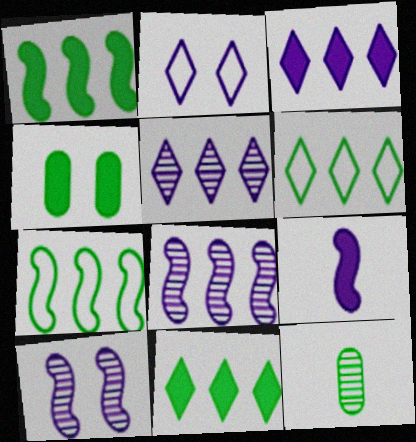[]